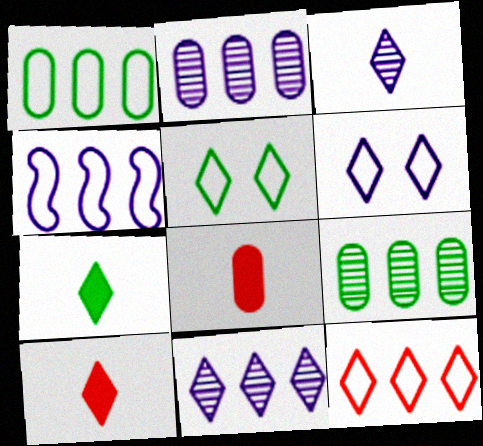[[1, 4, 12], 
[5, 10, 11]]